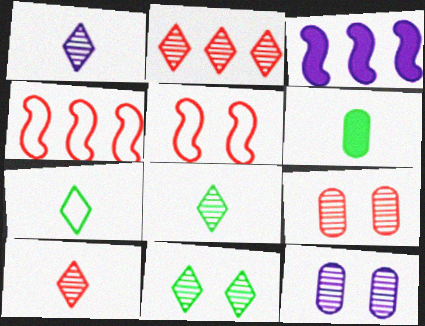[[1, 2, 11], 
[1, 8, 10], 
[3, 7, 9]]